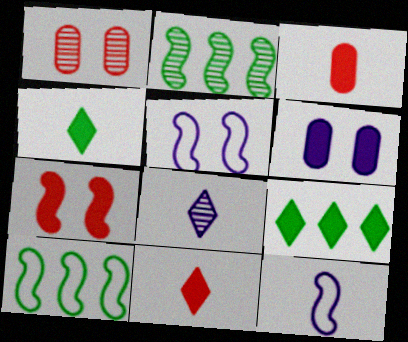[[1, 2, 8], 
[1, 9, 12], 
[2, 7, 12]]